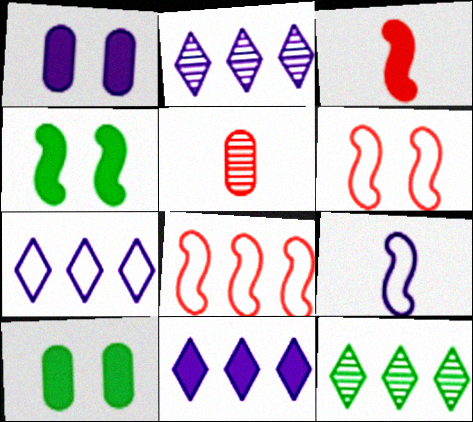[[1, 2, 9], 
[2, 7, 11], 
[3, 10, 11], 
[4, 5, 7]]